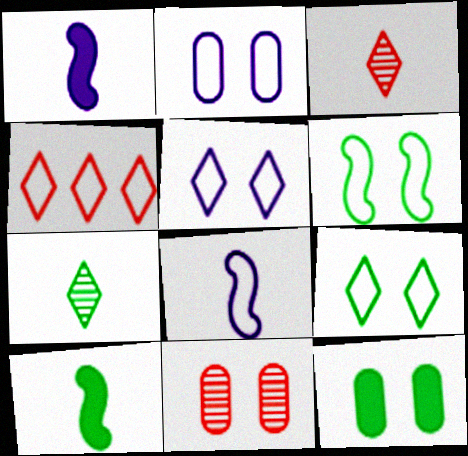[[2, 11, 12]]